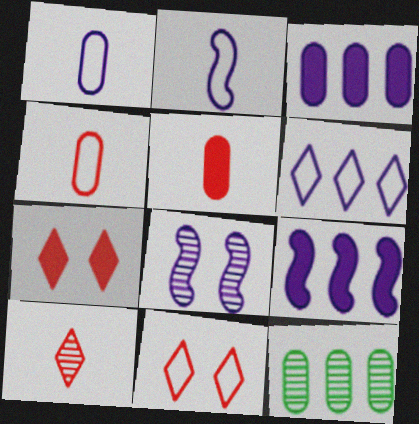[[2, 7, 12], 
[2, 8, 9], 
[8, 10, 12]]